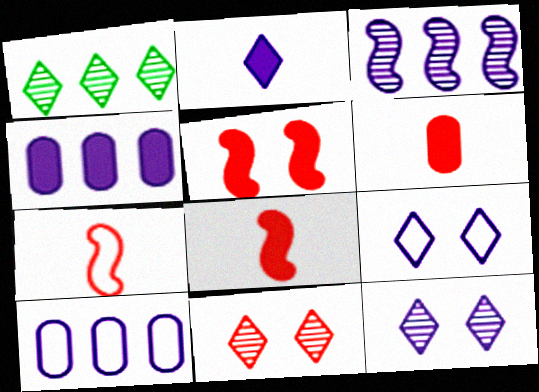[]